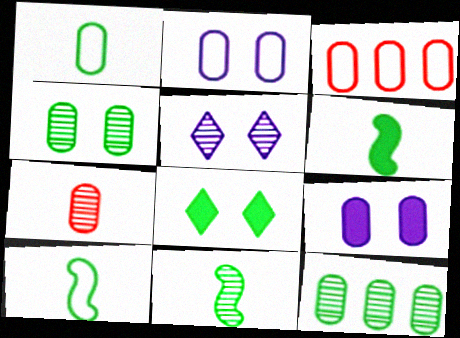[[1, 2, 3], 
[3, 5, 6], 
[6, 10, 11], 
[8, 10, 12]]